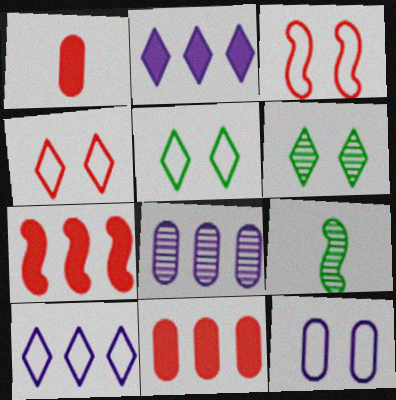[[3, 5, 12]]